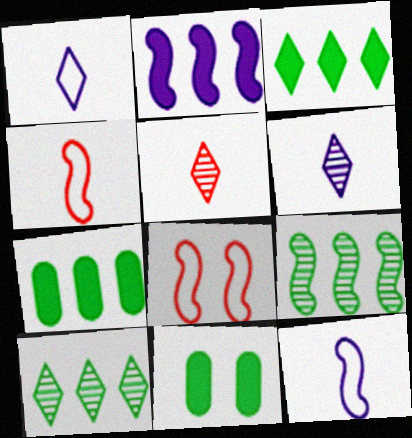[[6, 7, 8]]